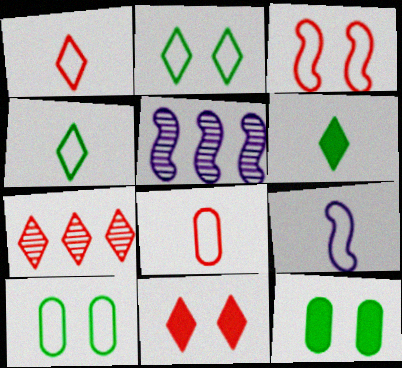[[1, 5, 12], 
[1, 7, 11], 
[4, 8, 9], 
[7, 9, 12]]